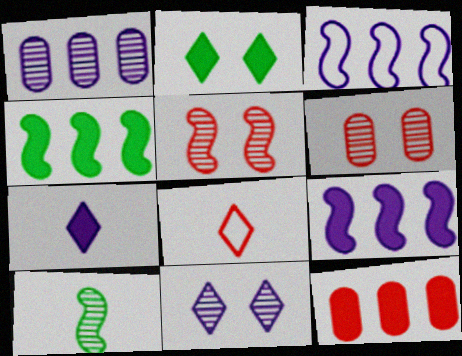[[5, 8, 12]]